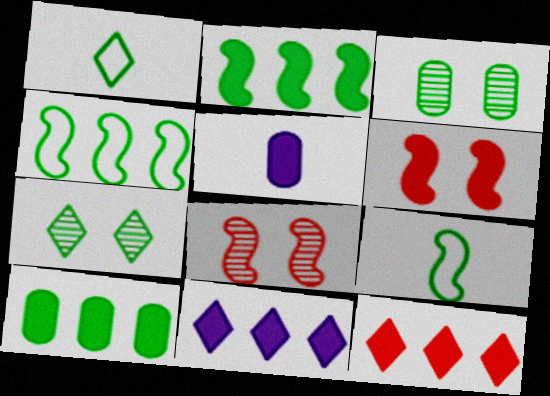[[1, 2, 3], 
[7, 9, 10]]